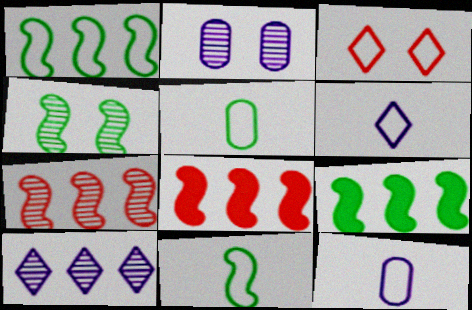[[1, 3, 12], 
[4, 9, 11]]